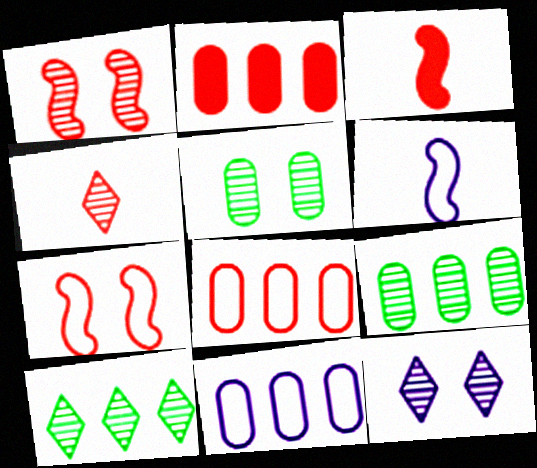[[1, 5, 12], 
[2, 4, 7], 
[2, 9, 11], 
[4, 10, 12]]